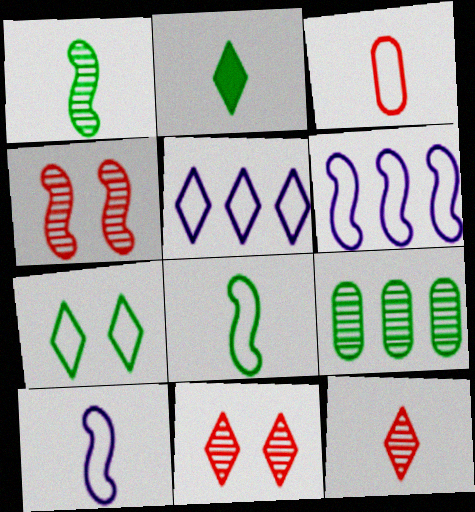[[2, 5, 11], 
[3, 6, 7]]